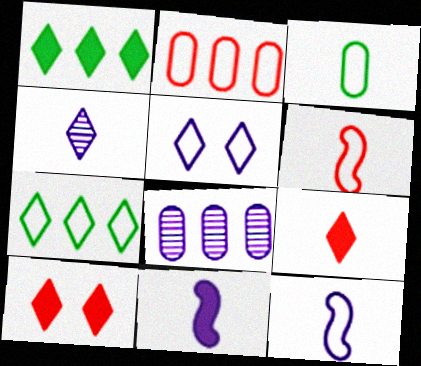[[4, 7, 10], 
[5, 8, 11]]